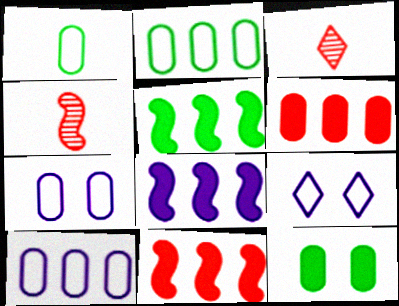[[3, 5, 7], 
[5, 8, 11]]